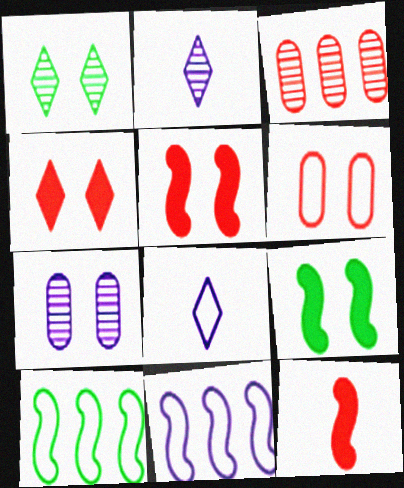[[3, 8, 9], 
[6, 8, 10]]